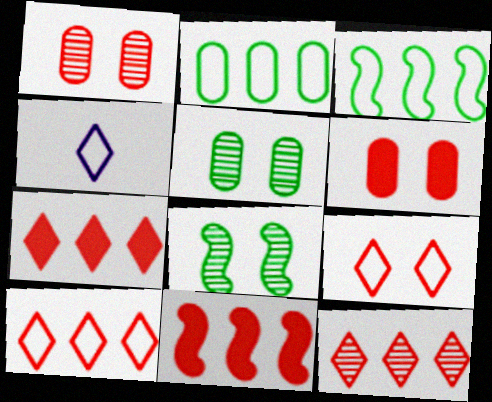[[4, 5, 11], 
[7, 10, 12]]